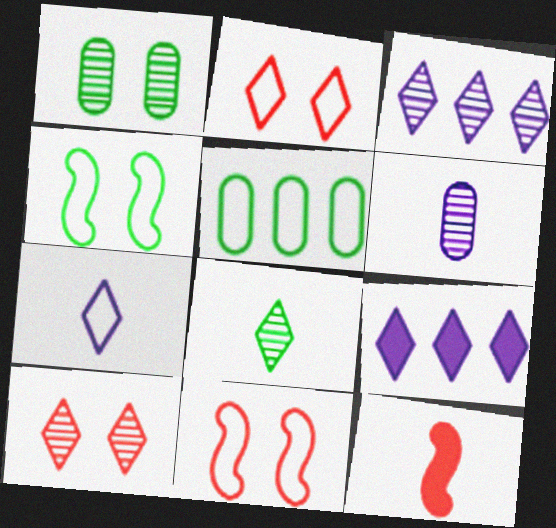[[2, 8, 9], 
[3, 8, 10], 
[5, 7, 11]]